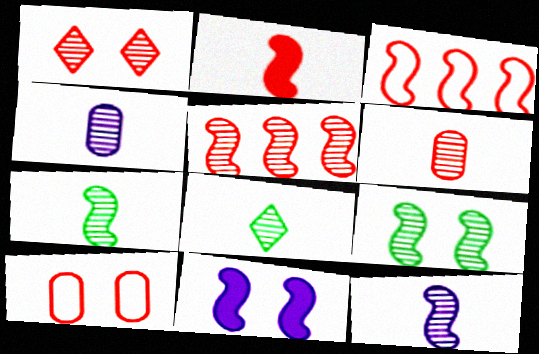[[1, 5, 6], 
[3, 7, 11], 
[5, 9, 12], 
[6, 8, 12]]